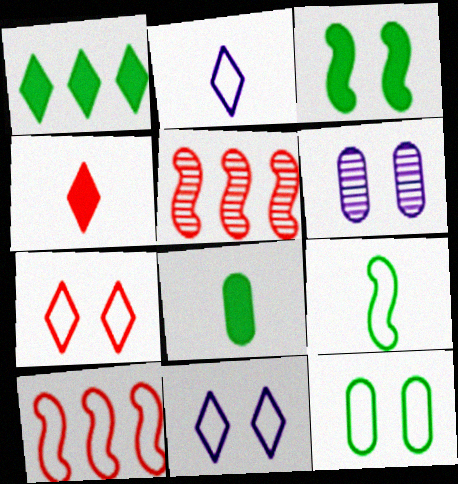[[1, 3, 8], 
[2, 10, 12], 
[3, 6, 7], 
[5, 8, 11]]